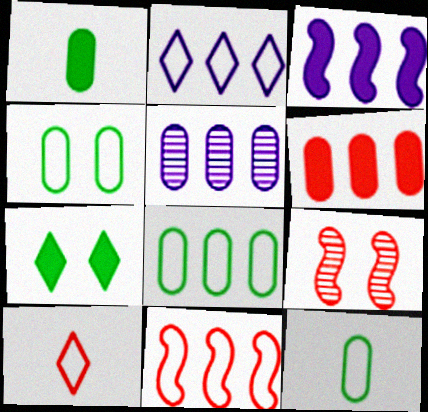[[1, 2, 9], 
[2, 3, 5], 
[2, 8, 11], 
[4, 8, 12], 
[5, 6, 8], 
[6, 9, 10]]